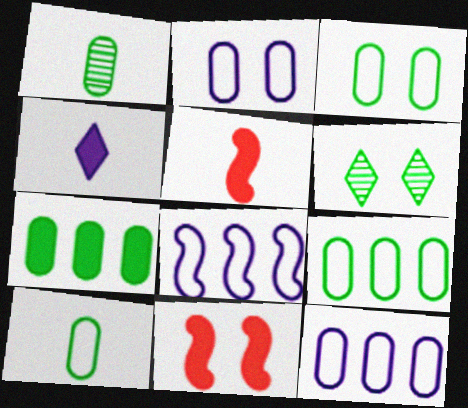[[1, 3, 7], 
[2, 6, 11], 
[3, 9, 10], 
[4, 7, 11], 
[5, 6, 12]]